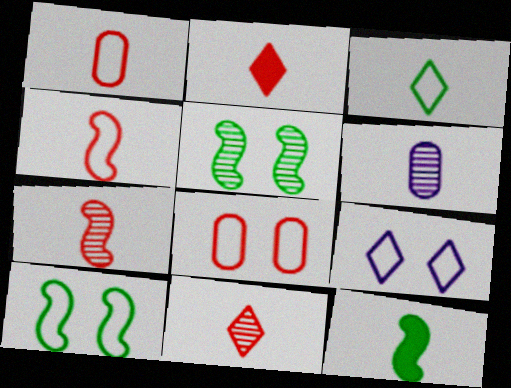[[1, 2, 7], 
[8, 9, 10]]